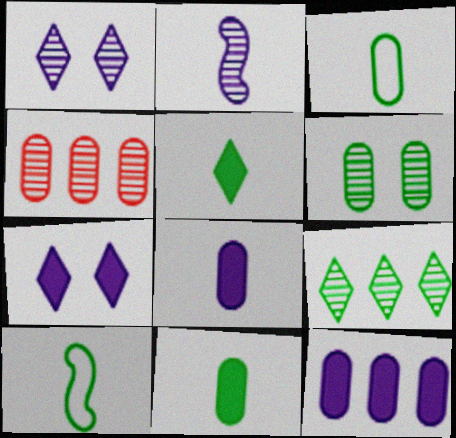[[4, 7, 10]]